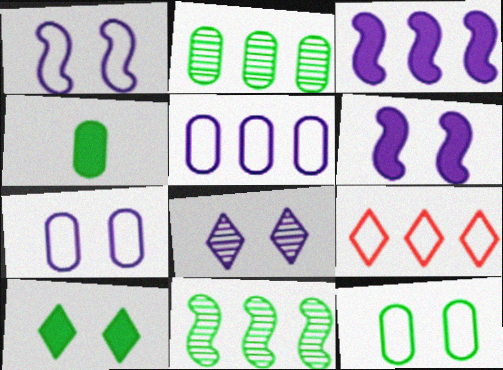[[2, 3, 9], 
[2, 4, 12], 
[6, 7, 8]]